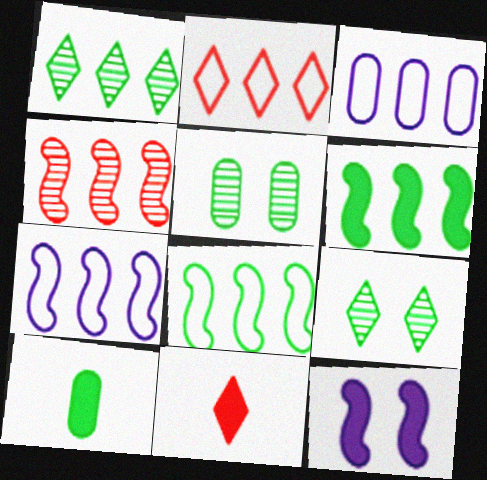[[2, 3, 8], 
[4, 6, 7], 
[5, 7, 11], 
[8, 9, 10]]